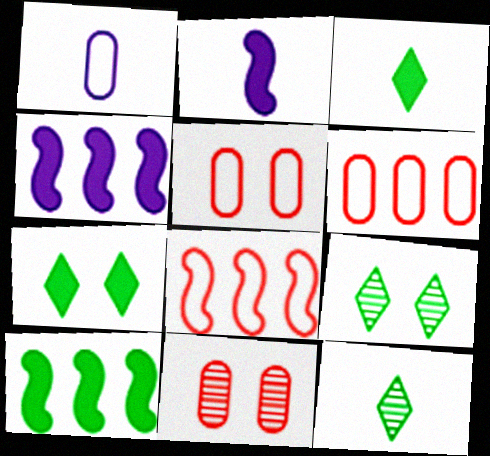[[2, 6, 9], 
[4, 5, 12]]